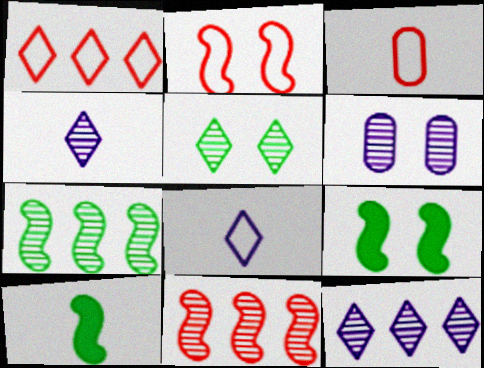[[1, 2, 3], 
[1, 6, 10], 
[3, 4, 10], 
[3, 9, 12]]